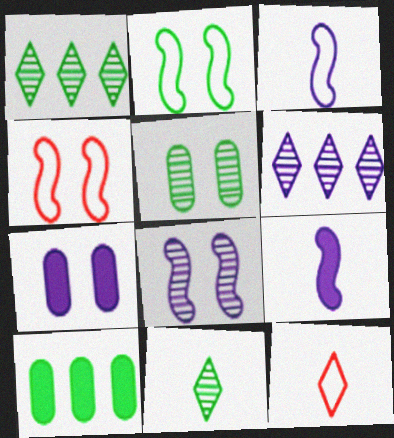[[2, 10, 11], 
[3, 6, 7], 
[8, 10, 12]]